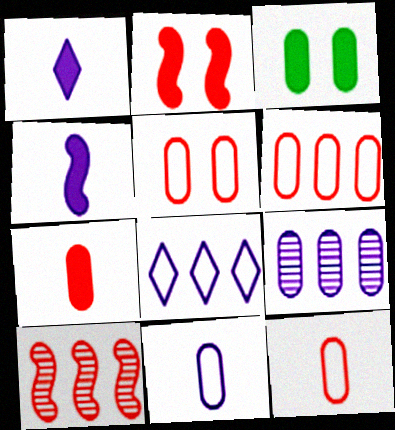[[3, 9, 12], 
[5, 6, 12]]